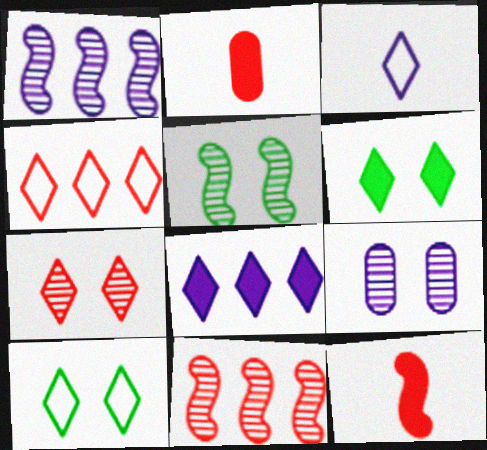[[1, 2, 10], 
[3, 4, 10], 
[5, 7, 9]]